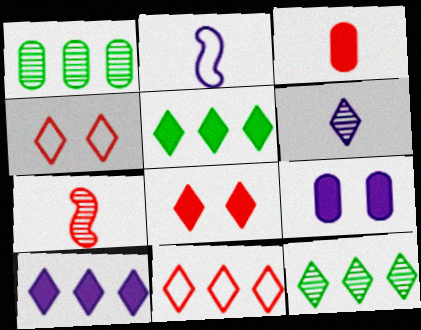[[1, 2, 8], 
[4, 5, 6], 
[10, 11, 12]]